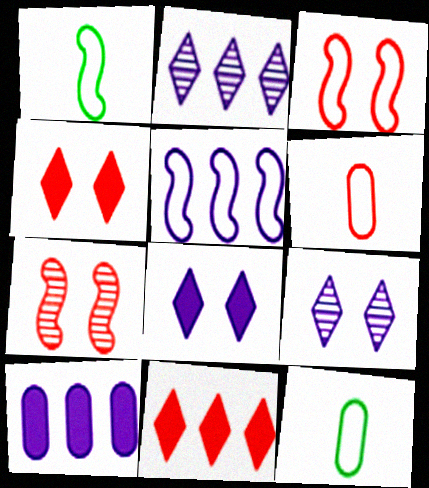[[1, 3, 5], 
[2, 5, 10], 
[6, 7, 11]]